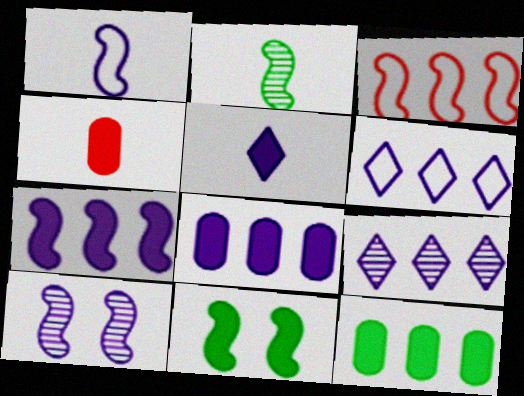[[1, 7, 10], 
[3, 9, 12]]